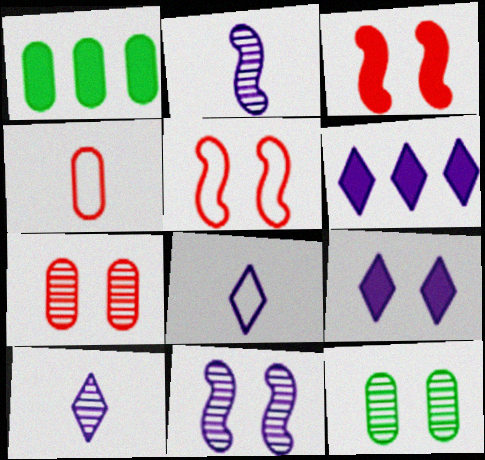[[1, 5, 10], 
[5, 9, 12]]